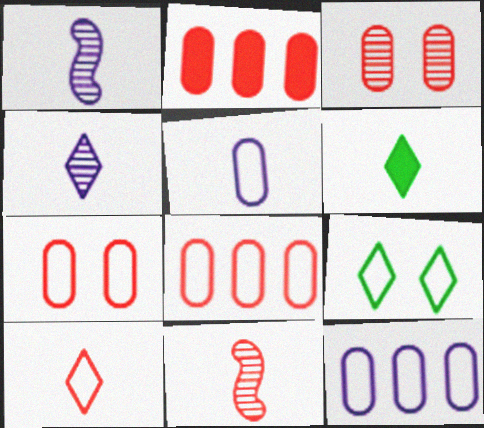[[1, 2, 9], 
[4, 6, 10], 
[5, 6, 11]]